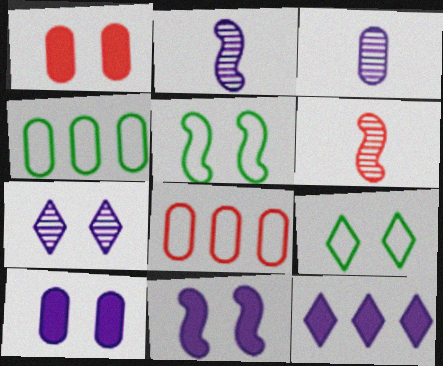[[1, 3, 4], 
[1, 5, 7]]